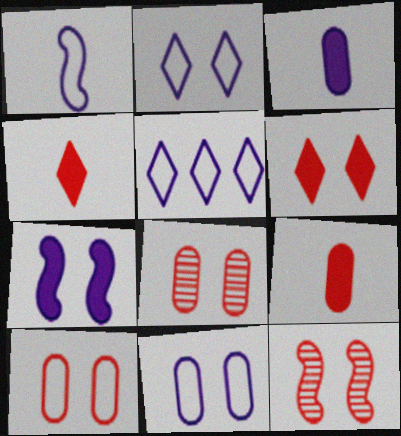[[1, 5, 11], 
[6, 10, 12]]